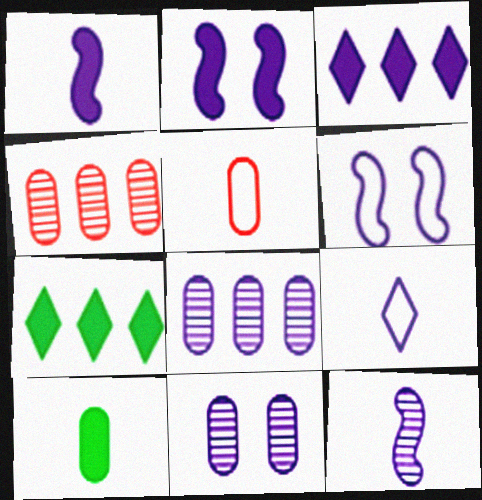[[2, 8, 9]]